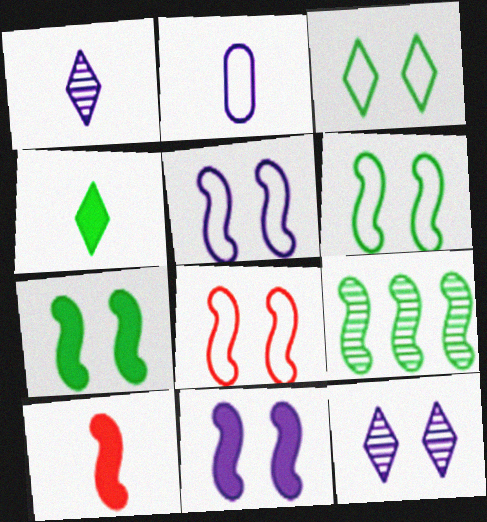[[5, 6, 8], 
[5, 9, 10]]